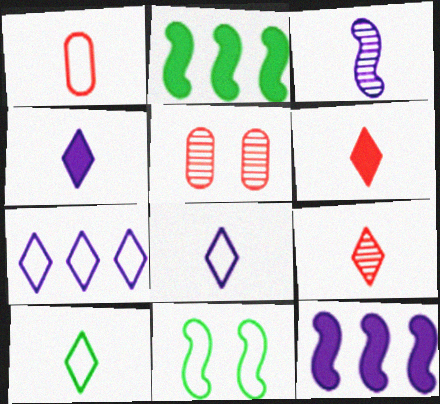[[1, 7, 11], 
[2, 5, 8], 
[4, 9, 10], 
[5, 10, 12]]